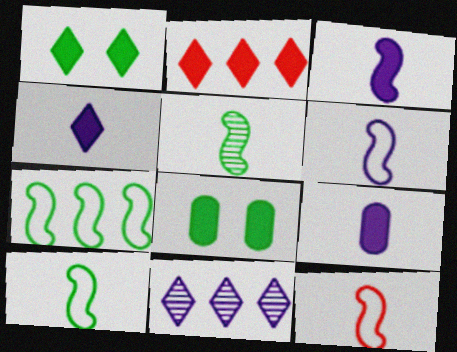[[1, 2, 4], 
[2, 3, 8], 
[3, 4, 9], 
[3, 5, 12], 
[6, 10, 12], 
[8, 11, 12]]